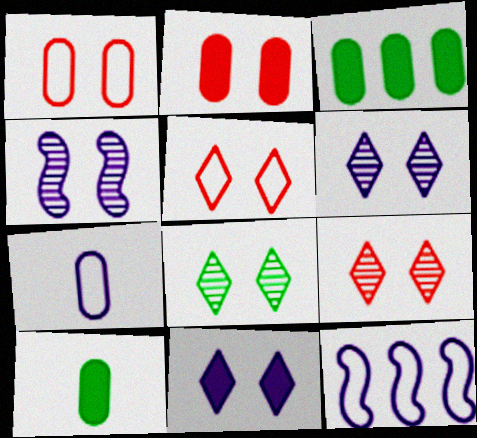[[5, 8, 11], 
[6, 8, 9], 
[9, 10, 12]]